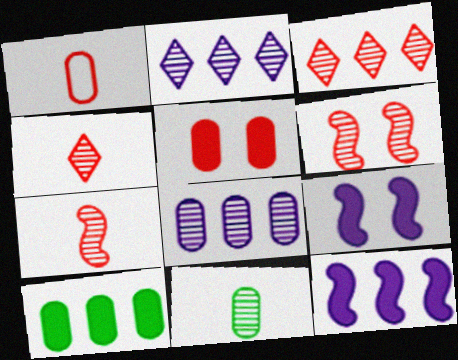[[2, 6, 11]]